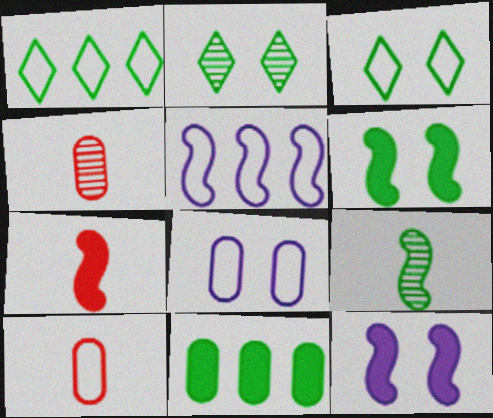[[1, 4, 12], 
[3, 5, 10], 
[3, 9, 11], 
[4, 8, 11]]